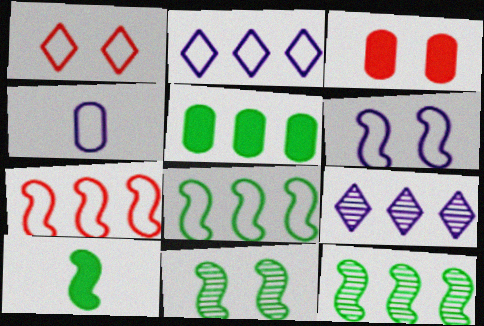[[1, 4, 8], 
[2, 4, 6], 
[5, 7, 9], 
[8, 10, 11]]